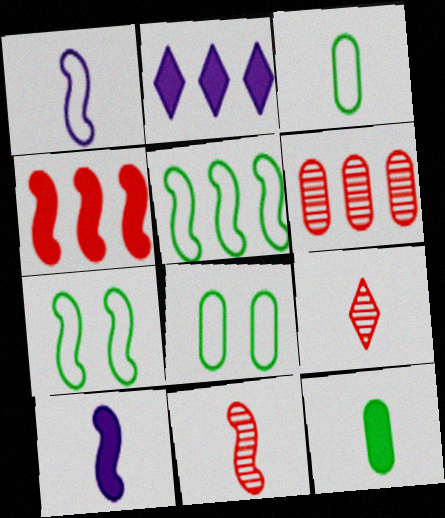[[1, 9, 12], 
[2, 5, 6], 
[2, 8, 11], 
[3, 9, 10]]